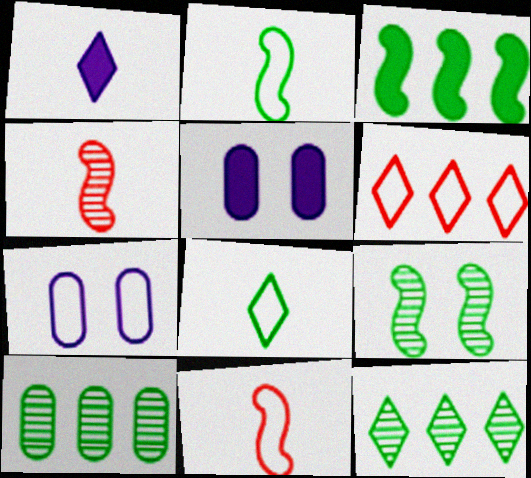[[2, 3, 9], 
[2, 6, 7], 
[5, 11, 12]]